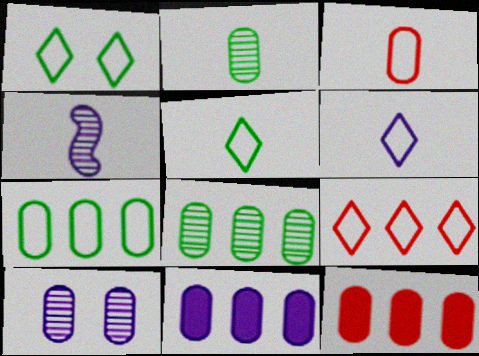[[1, 4, 12], 
[1, 6, 9]]